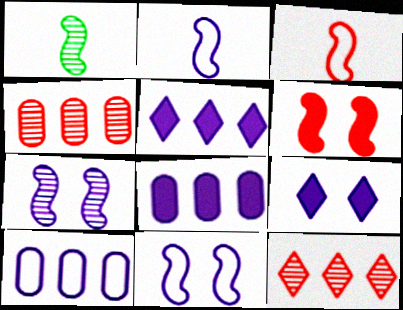[]